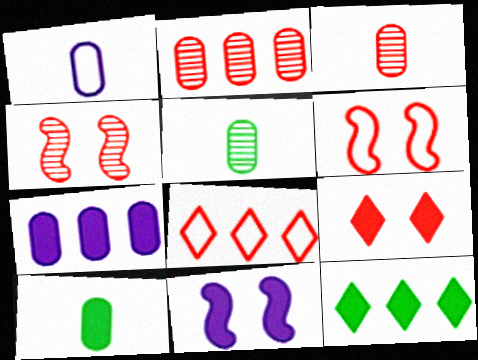[[1, 3, 10], 
[1, 4, 12], 
[5, 8, 11]]